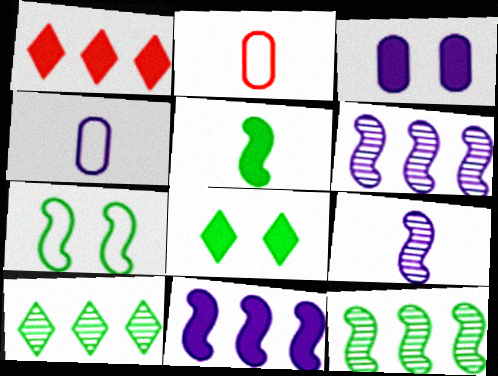[[1, 3, 5], 
[2, 6, 8], 
[5, 7, 12]]